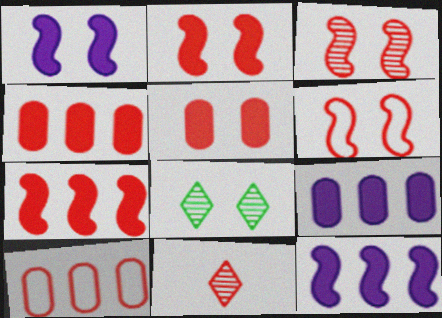[[2, 3, 6], 
[2, 10, 11], 
[4, 6, 11]]